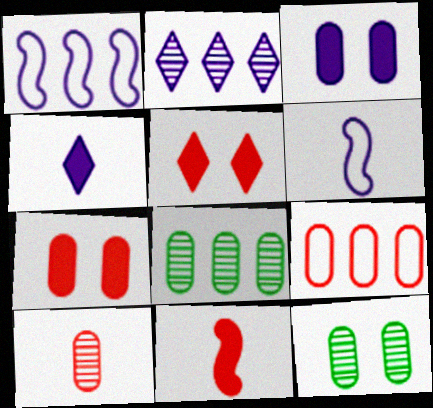[[2, 3, 6], 
[5, 6, 8], 
[7, 9, 10]]